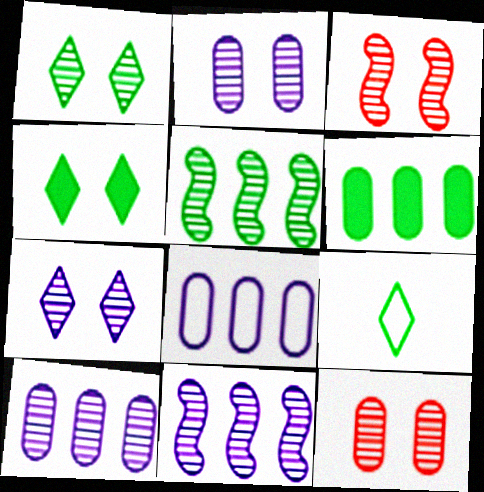[[1, 2, 3]]